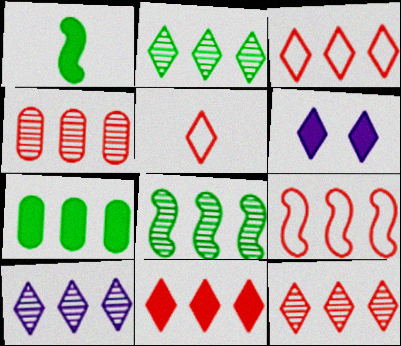[[2, 5, 6], 
[2, 10, 12], 
[3, 11, 12], 
[4, 8, 10], 
[4, 9, 11], 
[7, 9, 10]]